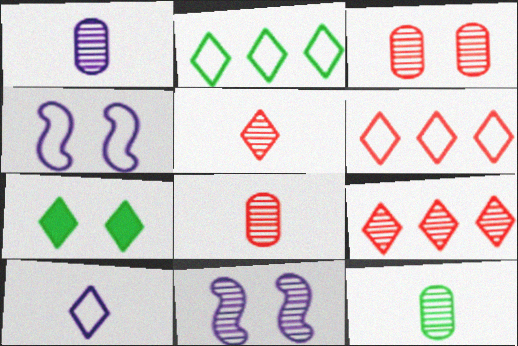[[1, 8, 12], 
[3, 4, 7], 
[7, 9, 10], 
[9, 11, 12]]